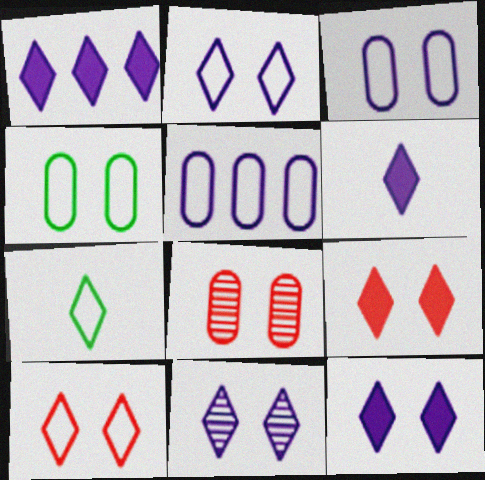[[1, 6, 12], 
[2, 11, 12]]